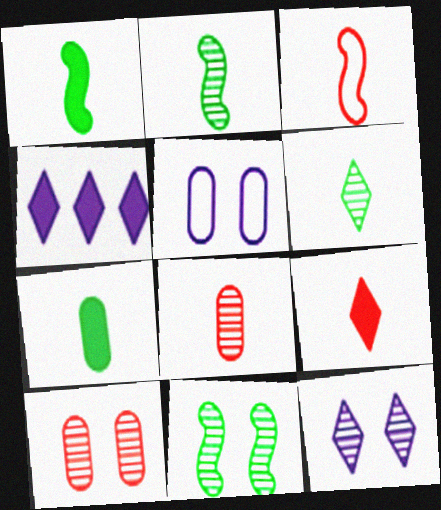[[3, 8, 9], 
[10, 11, 12]]